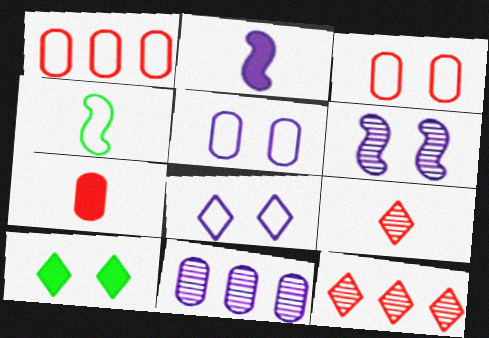[[1, 4, 8], 
[2, 8, 11], 
[3, 6, 10]]